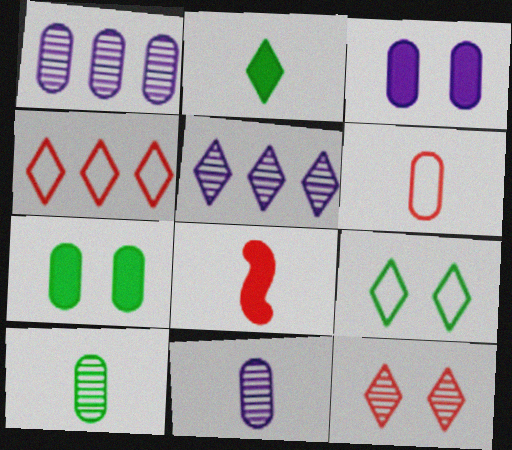[[1, 6, 7], 
[1, 8, 9]]